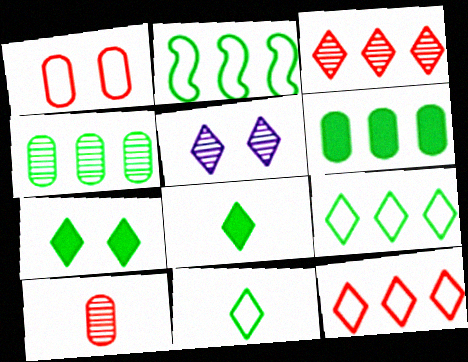[[5, 8, 12]]